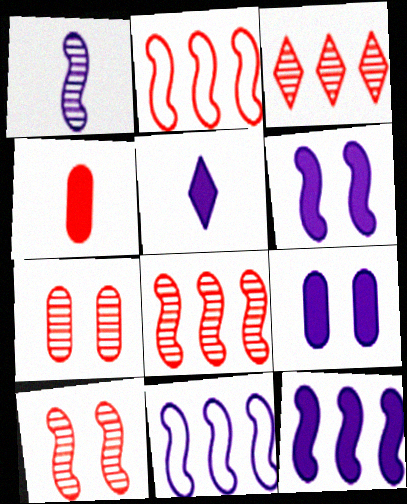[[1, 6, 11], 
[5, 9, 12]]